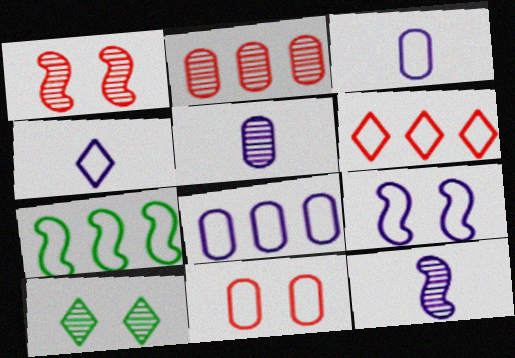[[2, 10, 12], 
[4, 7, 11], 
[4, 8, 9], 
[6, 7, 8]]